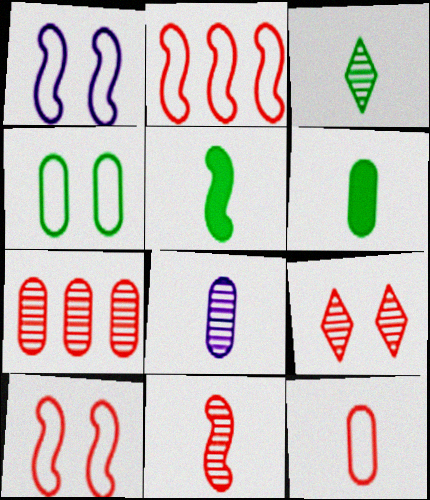[[3, 8, 11], 
[6, 8, 12], 
[7, 9, 11]]